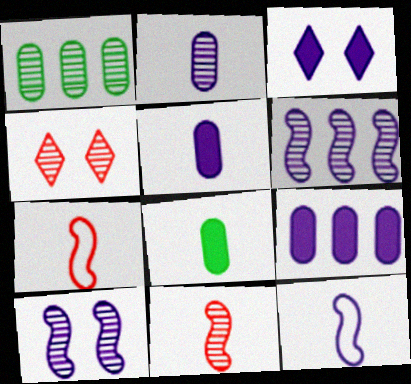[[1, 3, 7]]